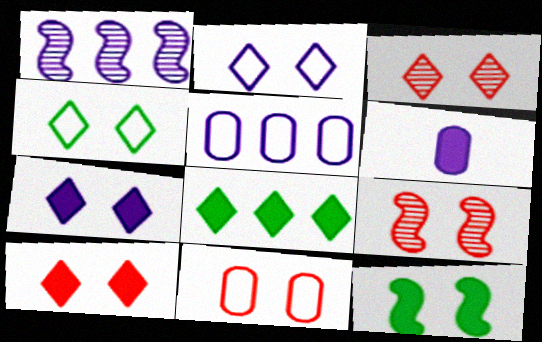[[1, 2, 6], 
[3, 4, 7], 
[9, 10, 11]]